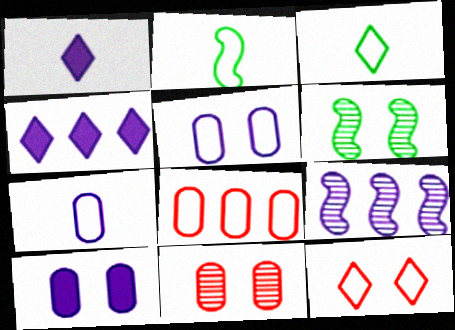[[1, 5, 9], 
[1, 6, 8], 
[2, 4, 11], 
[6, 10, 12]]